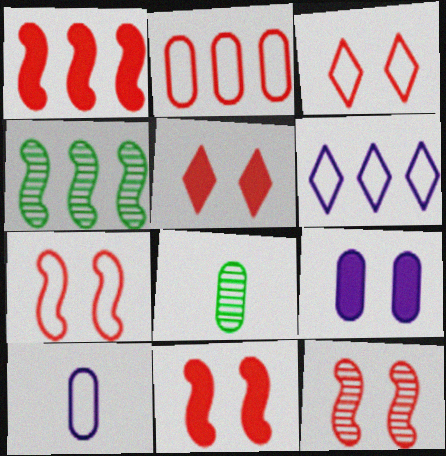[[2, 8, 9], 
[4, 5, 10], 
[6, 8, 11], 
[7, 11, 12]]